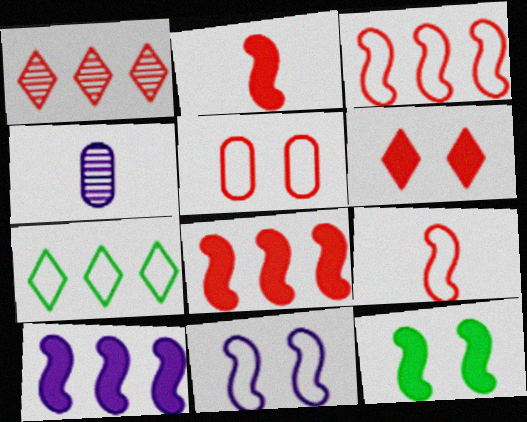[[1, 2, 5], 
[2, 10, 12]]